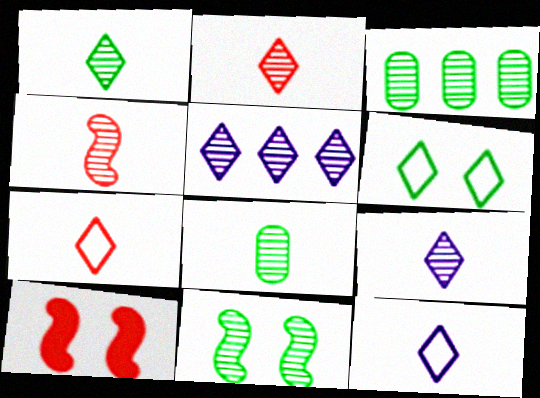[[1, 2, 9], 
[1, 3, 11], 
[3, 10, 12], 
[4, 8, 9]]